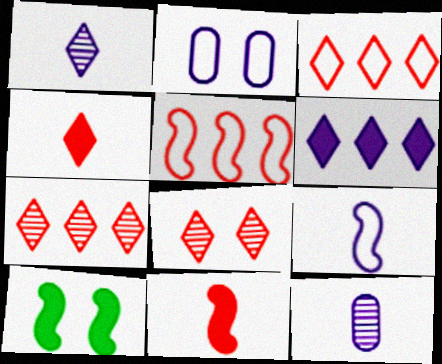[[2, 8, 10], 
[3, 4, 8], 
[3, 10, 12]]